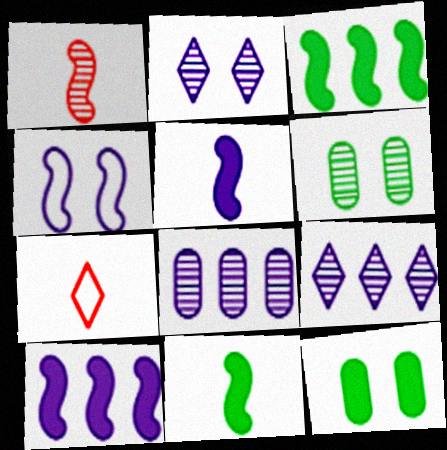[[1, 3, 4], 
[1, 6, 9], 
[6, 7, 10]]